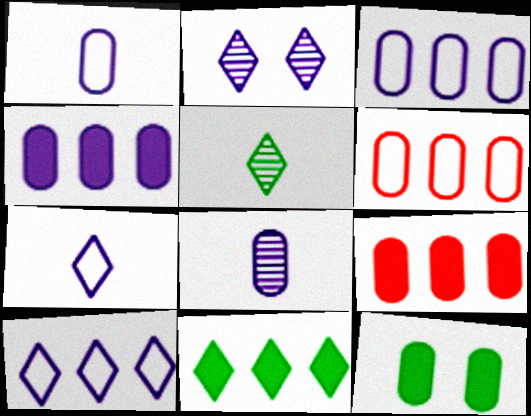[[6, 8, 12]]